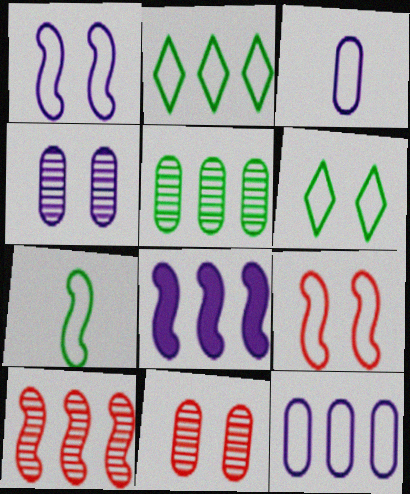[[2, 3, 9]]